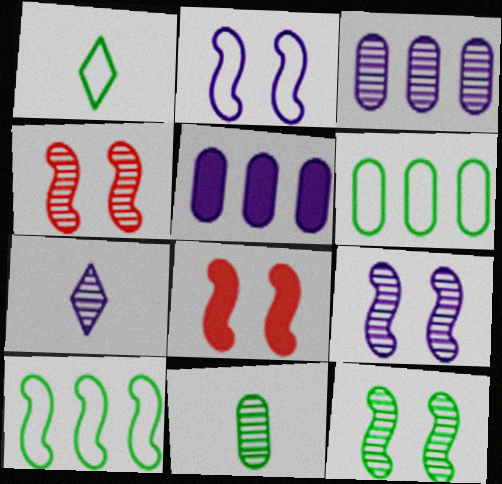[[1, 3, 8], 
[1, 4, 5], 
[2, 5, 7], 
[2, 8, 12], 
[3, 7, 9], 
[4, 9, 12], 
[6, 7, 8]]